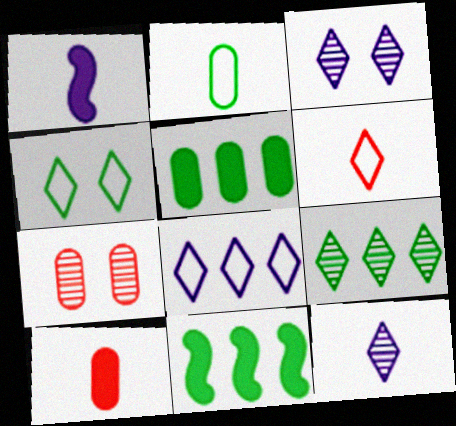[[4, 6, 8]]